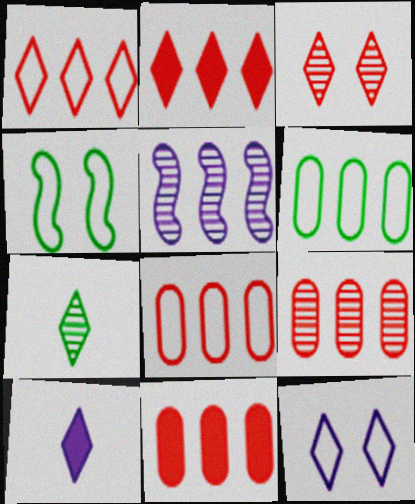[[2, 5, 6], 
[2, 7, 12], 
[4, 9, 10], 
[8, 9, 11]]